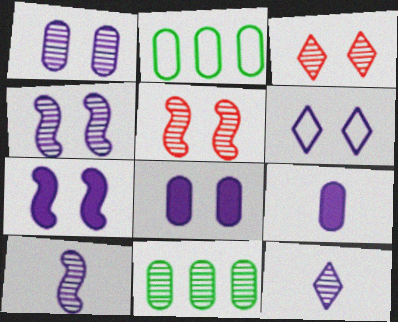[[1, 6, 7], 
[3, 10, 11], 
[4, 6, 8], 
[5, 11, 12]]